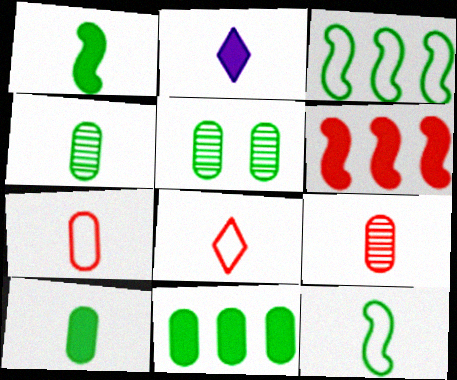[[2, 9, 12]]